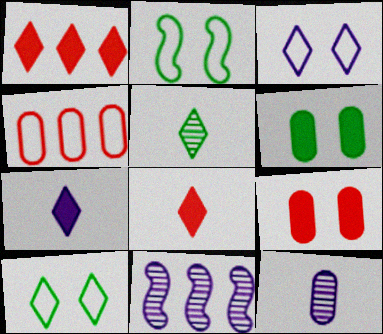[[1, 2, 12], 
[1, 3, 5], 
[4, 6, 12]]